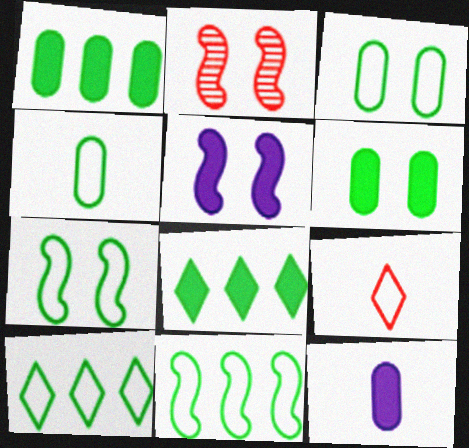[[2, 5, 7], 
[2, 10, 12], 
[4, 7, 10]]